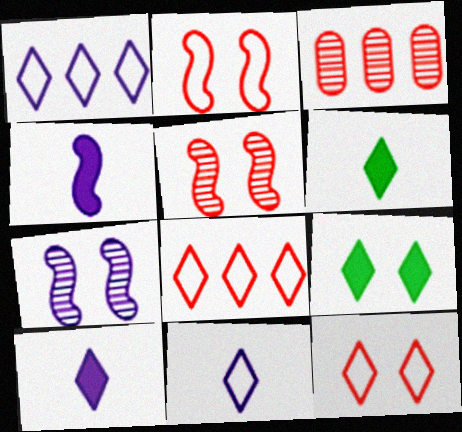[]